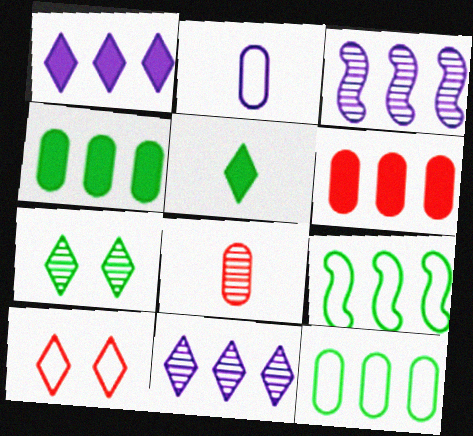[[2, 9, 10], 
[3, 7, 8], 
[5, 10, 11], 
[6, 9, 11]]